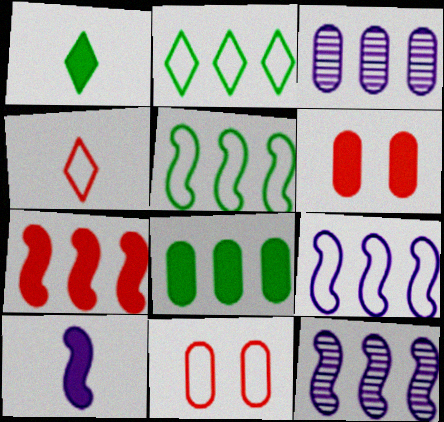[[1, 11, 12], 
[2, 3, 7], 
[5, 7, 12]]